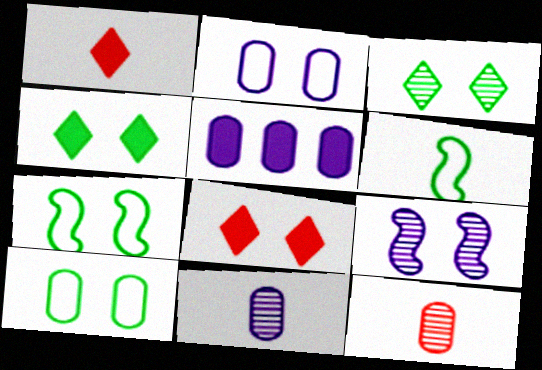[[1, 6, 11], 
[2, 5, 11], 
[5, 10, 12], 
[8, 9, 10]]